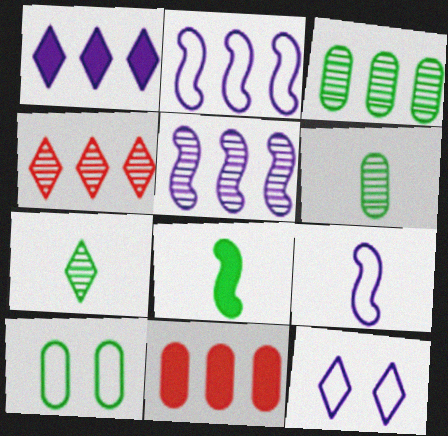[[3, 4, 5]]